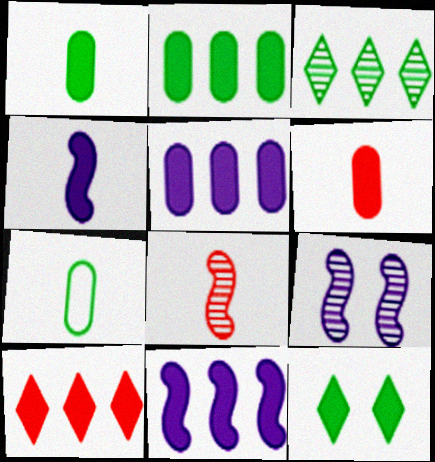[[2, 10, 11], 
[6, 11, 12], 
[7, 9, 10]]